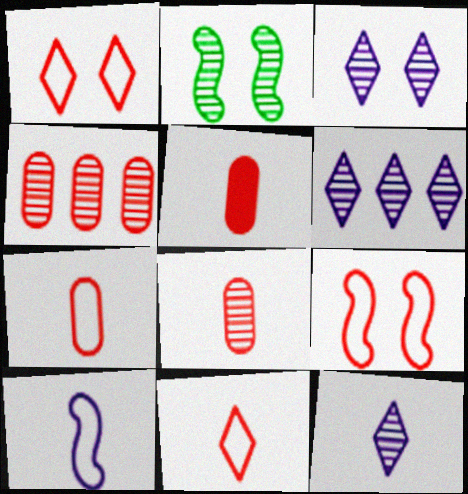[[2, 4, 12], 
[2, 6, 8], 
[3, 6, 12], 
[5, 7, 8]]